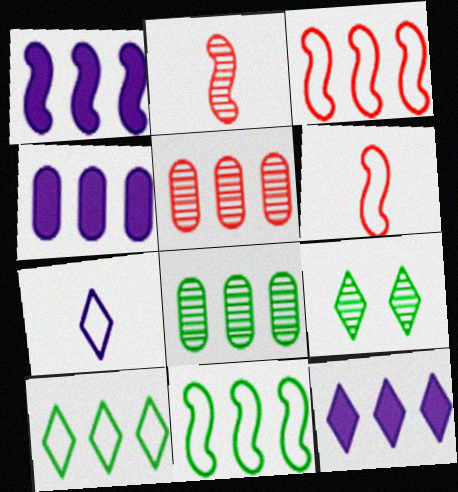[[1, 4, 12], 
[1, 5, 10], 
[3, 8, 12], 
[4, 6, 9], 
[5, 11, 12]]